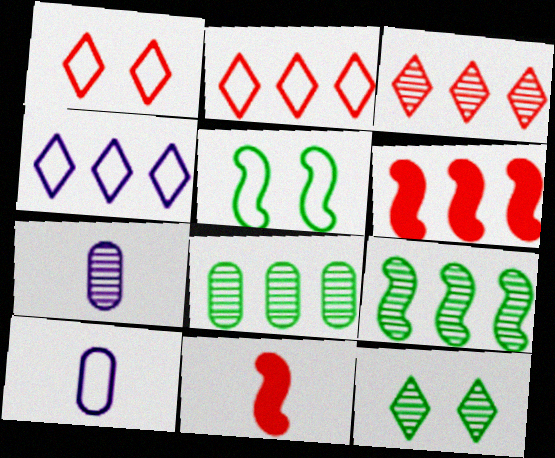[[2, 5, 10], 
[4, 6, 8], 
[6, 10, 12]]